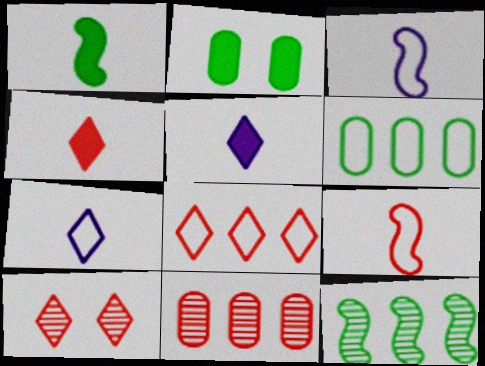[[4, 8, 10]]